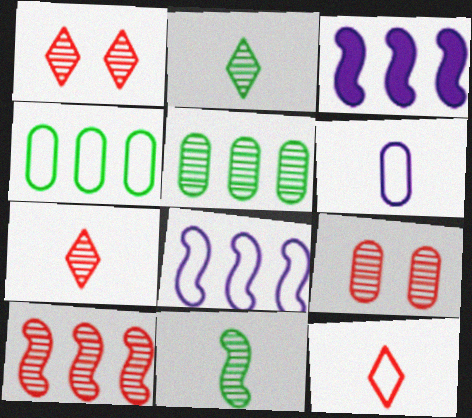[[7, 9, 10]]